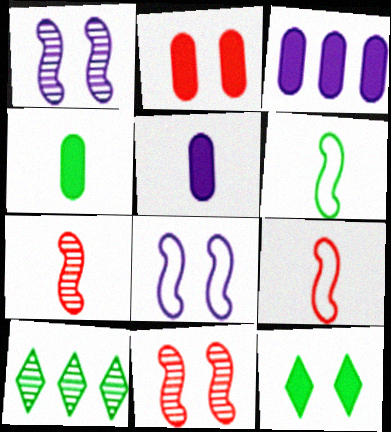[[2, 3, 4]]